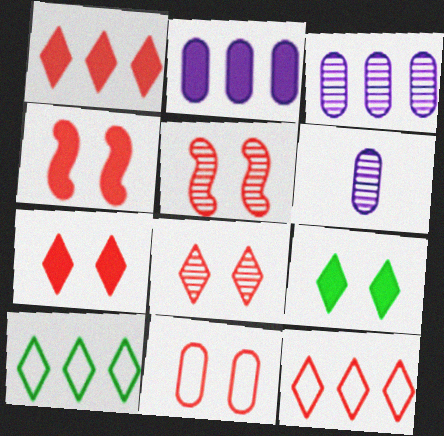[[4, 6, 10], 
[4, 8, 11], 
[5, 7, 11]]